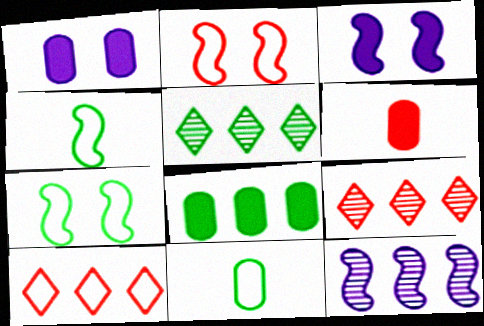[[1, 4, 9], 
[1, 6, 8], 
[2, 6, 9], 
[3, 9, 11], 
[8, 10, 12]]